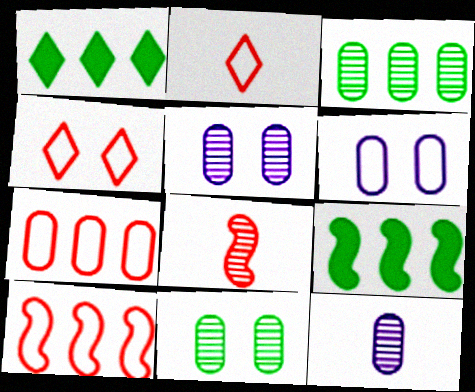[[1, 6, 8], 
[2, 5, 9], 
[4, 9, 12]]